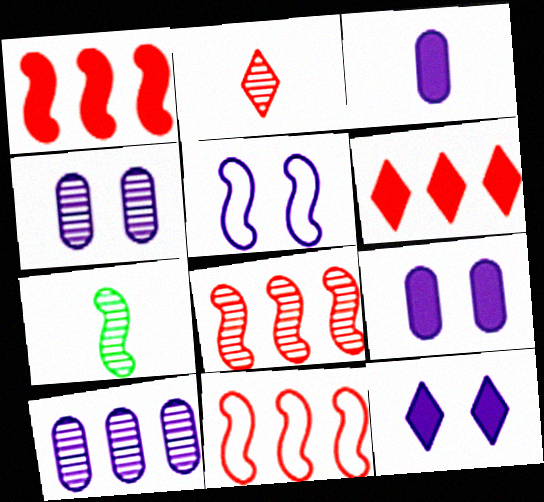[[1, 5, 7], 
[1, 8, 11], 
[4, 5, 12]]